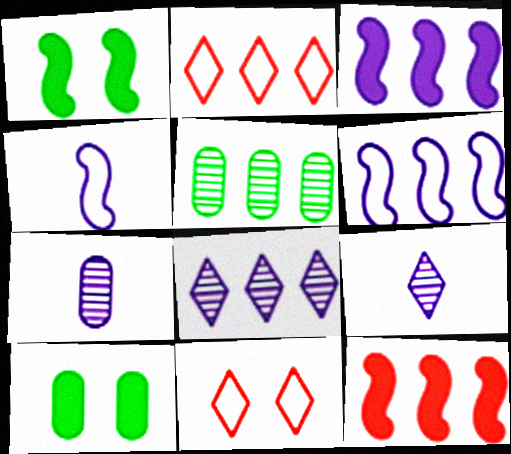[[1, 2, 7], 
[2, 3, 5]]